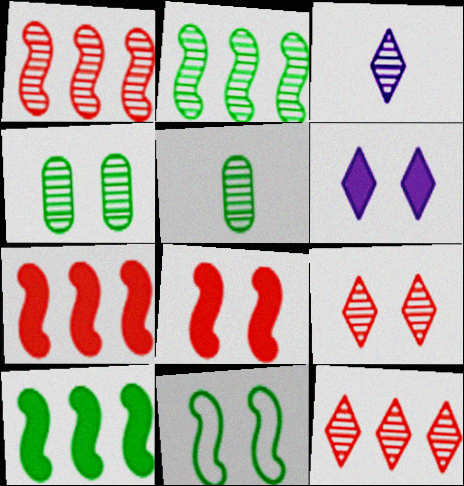[[1, 3, 4]]